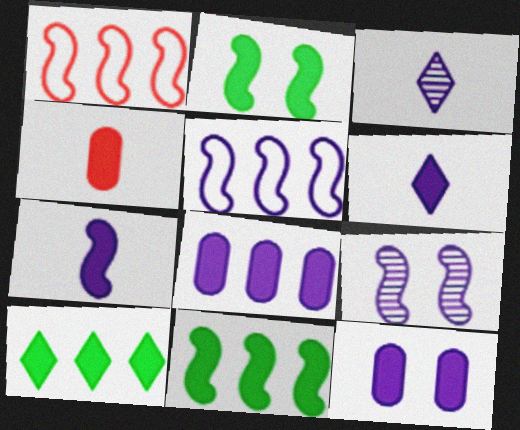[[3, 5, 12], 
[5, 7, 9]]